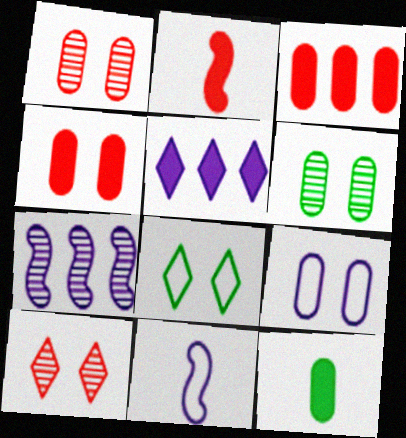[[4, 6, 9]]